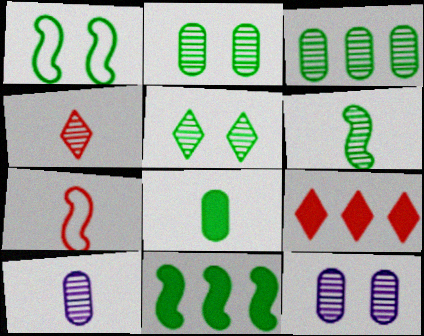[[1, 6, 11], 
[1, 9, 10], 
[3, 5, 6], 
[4, 6, 10]]